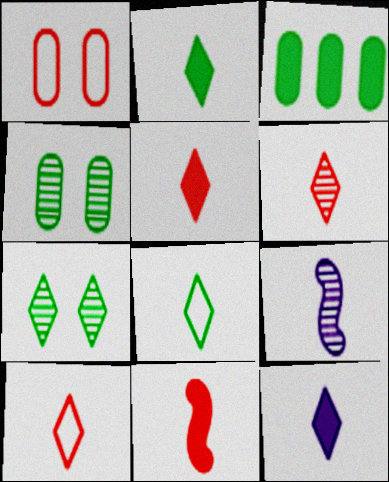[[2, 5, 12], 
[5, 6, 10], 
[6, 8, 12]]